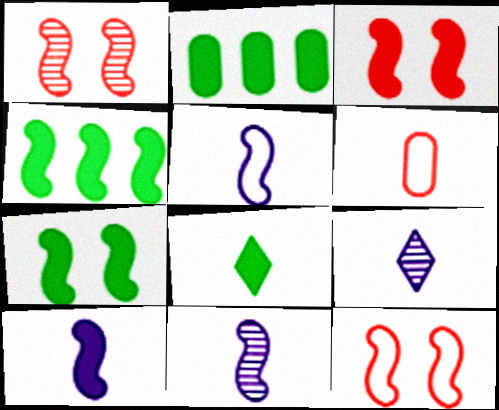[[1, 3, 12], 
[1, 4, 5], 
[2, 7, 8], 
[2, 9, 12], 
[3, 4, 10], 
[4, 11, 12], 
[5, 10, 11], 
[6, 8, 11]]